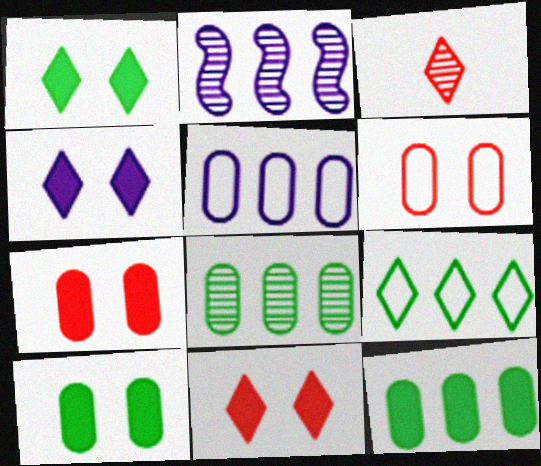[[1, 4, 11], 
[3, 4, 9]]